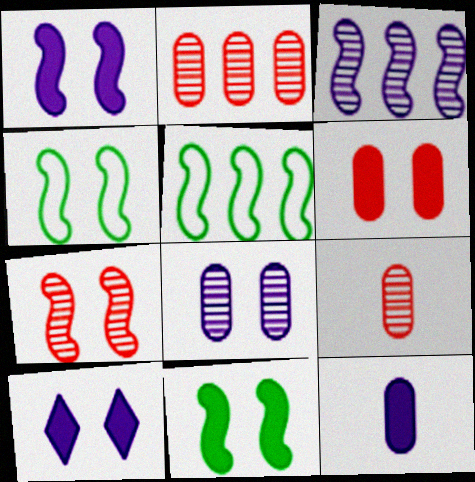[[1, 4, 7], 
[5, 9, 10], 
[6, 10, 11]]